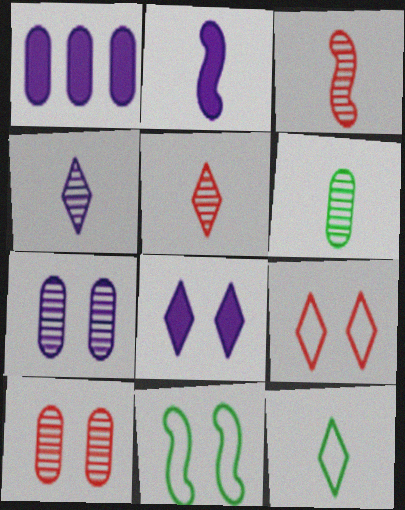[[1, 2, 8], 
[1, 5, 11], 
[3, 4, 6], 
[8, 10, 11]]